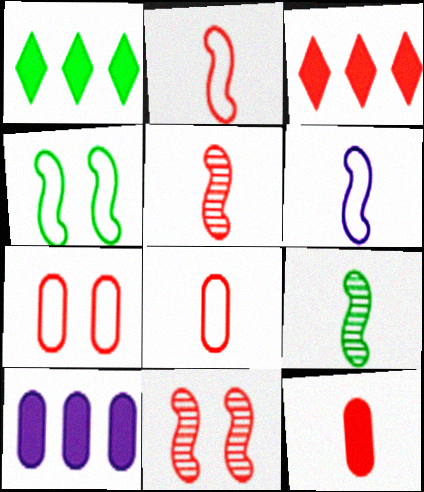[[3, 5, 7], 
[3, 8, 11]]